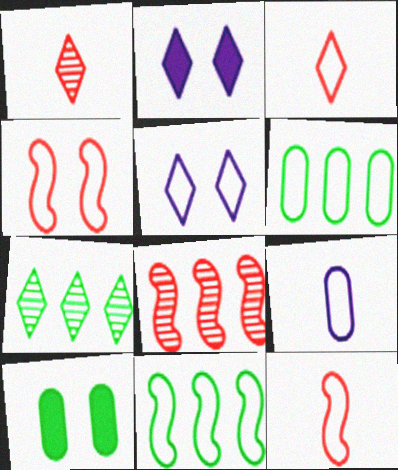[[2, 3, 7], 
[5, 6, 12]]